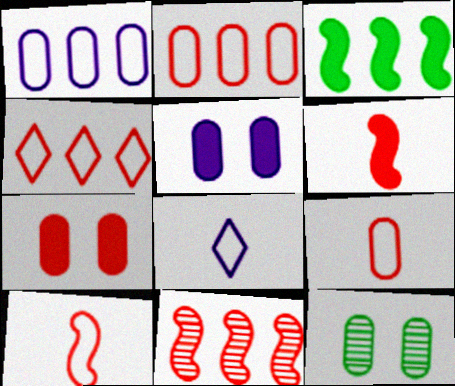[]